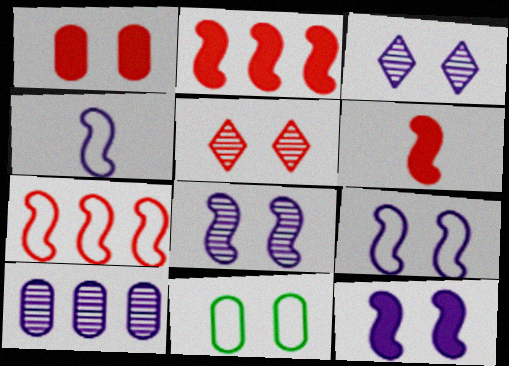[[5, 11, 12], 
[8, 9, 12]]